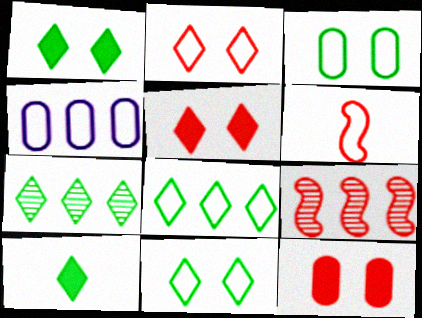[[4, 6, 11], 
[7, 10, 11]]